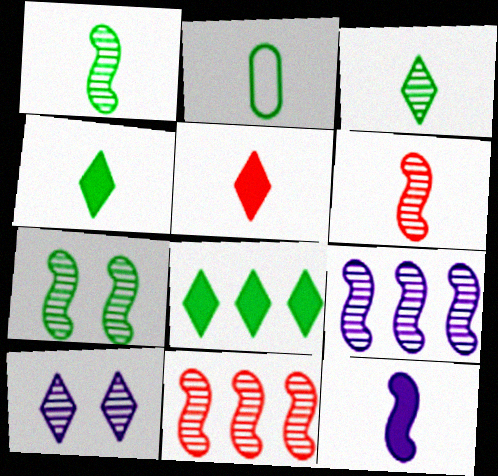[[1, 2, 4], 
[2, 7, 8], 
[6, 7, 9]]